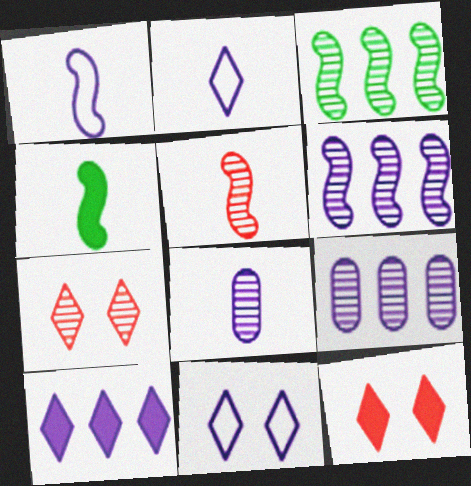[[1, 4, 5], 
[3, 7, 8]]